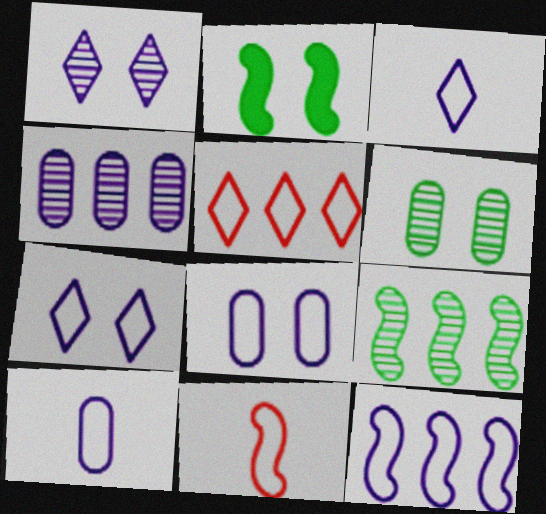[[3, 8, 12], 
[7, 10, 12]]